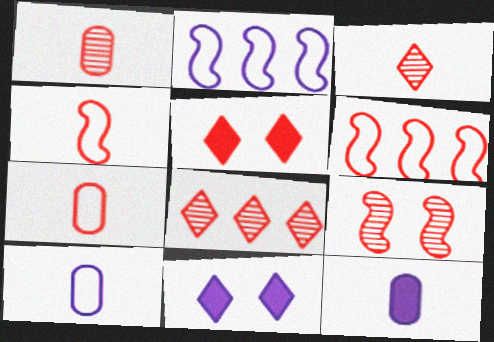[[1, 5, 6], 
[1, 8, 9]]